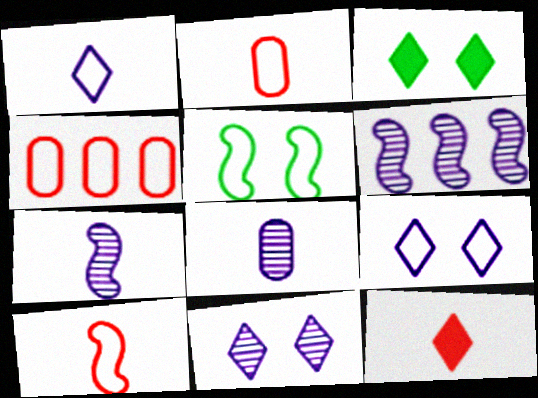[[1, 4, 5], 
[2, 3, 6], 
[3, 4, 7], 
[6, 8, 11]]